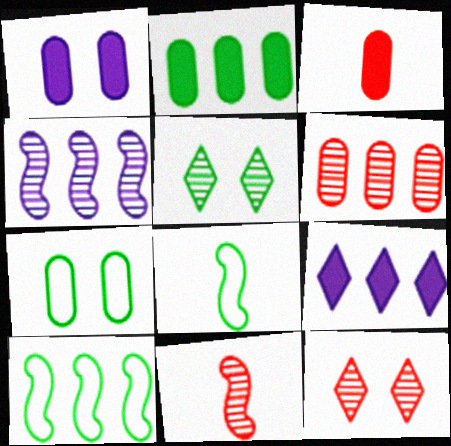[[1, 2, 3], 
[2, 5, 8], 
[6, 9, 10], 
[6, 11, 12], 
[7, 9, 11]]